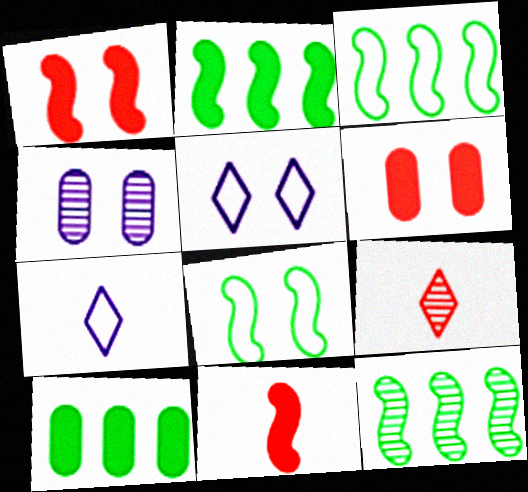[[2, 3, 12], 
[4, 9, 12], 
[6, 7, 12]]